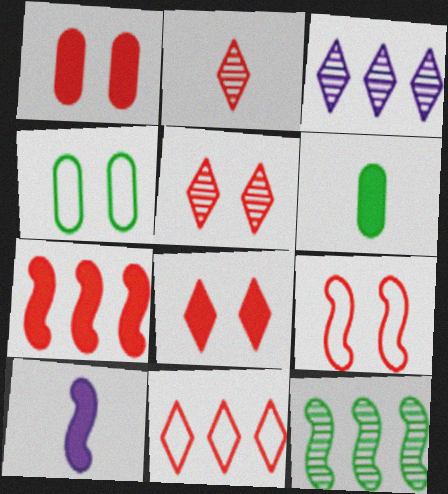[[1, 5, 9], 
[2, 8, 11], 
[3, 6, 9], 
[9, 10, 12]]